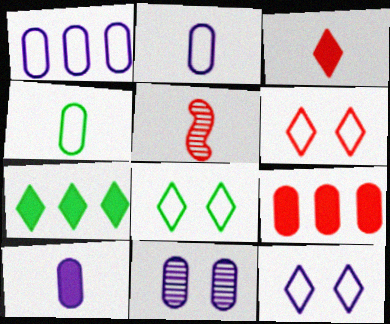[[1, 10, 11], 
[4, 9, 11], 
[5, 6, 9], 
[6, 8, 12]]